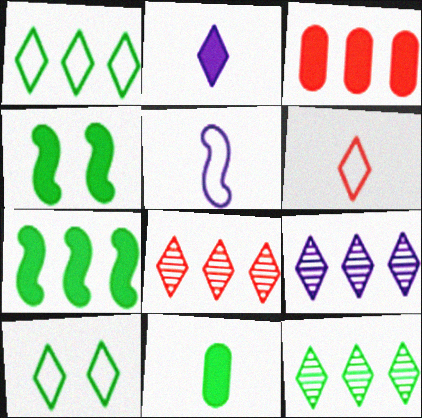[[2, 3, 4], 
[2, 8, 10], 
[8, 9, 12]]